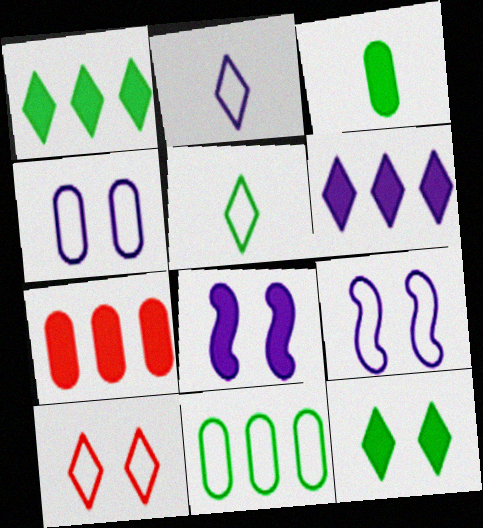[]